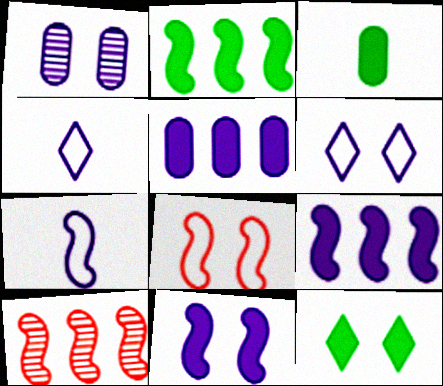[[1, 4, 9], 
[1, 6, 11], 
[1, 8, 12], 
[2, 3, 12], 
[3, 6, 10]]